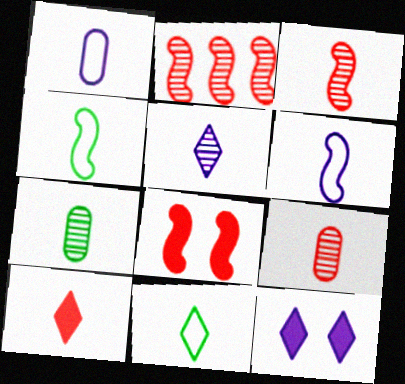[[3, 5, 7], 
[5, 10, 11], 
[6, 7, 10]]